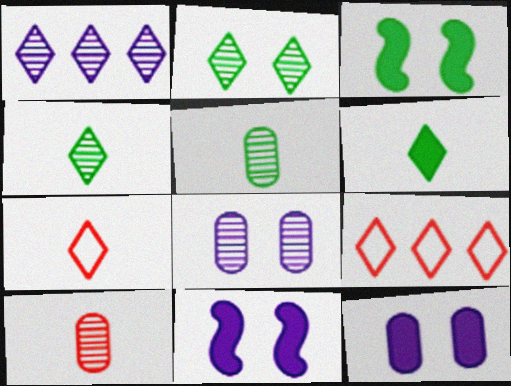[[5, 9, 11]]